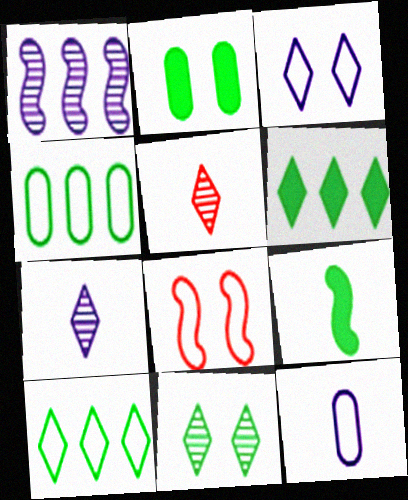[[1, 8, 9], 
[2, 6, 9], 
[3, 5, 6], 
[4, 9, 11], 
[5, 9, 12], 
[8, 10, 12]]